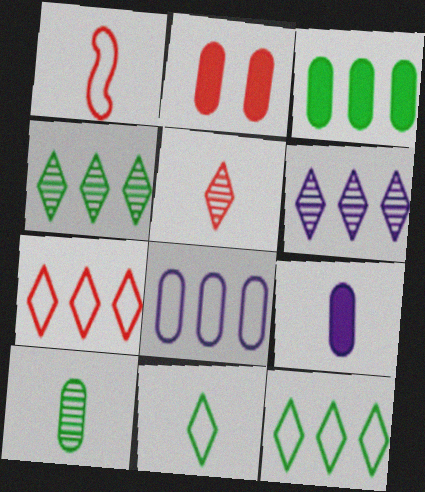[[2, 3, 9], 
[2, 8, 10]]